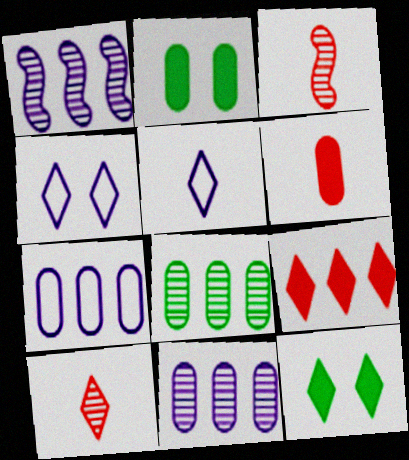[[3, 7, 12]]